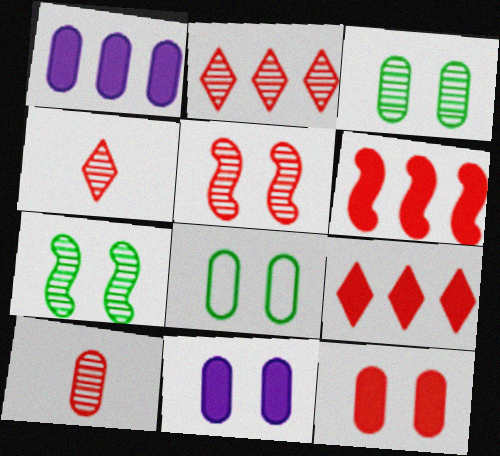[[1, 8, 10], 
[2, 5, 10]]